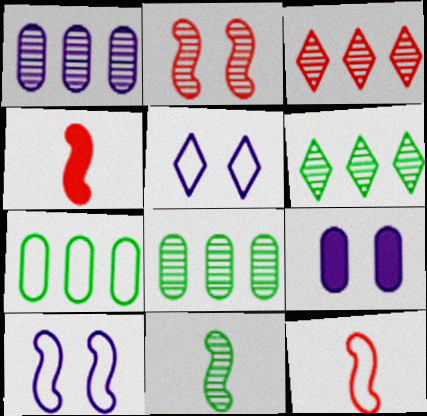[[4, 5, 8], 
[5, 7, 12], 
[6, 9, 12]]